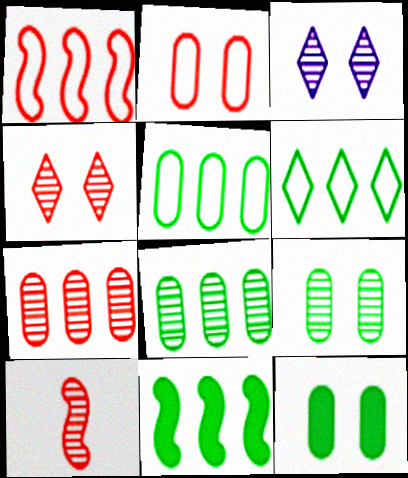[[3, 8, 10], 
[4, 7, 10], 
[6, 8, 11]]